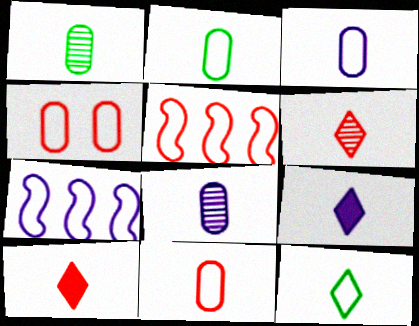[[2, 3, 11], 
[4, 7, 12], 
[6, 9, 12]]